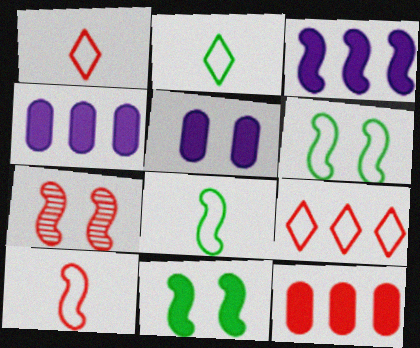[[1, 7, 12], 
[2, 4, 7], 
[3, 7, 8]]